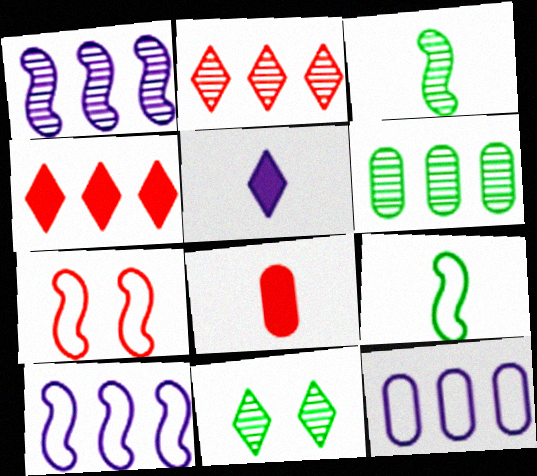[[1, 2, 6], 
[2, 7, 8], 
[3, 6, 11], 
[4, 6, 10], 
[5, 6, 7], 
[7, 9, 10], 
[8, 10, 11]]